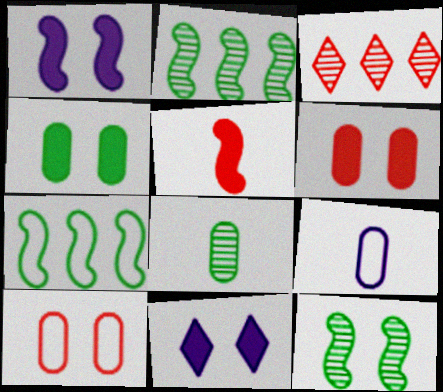[[3, 5, 10], 
[10, 11, 12]]